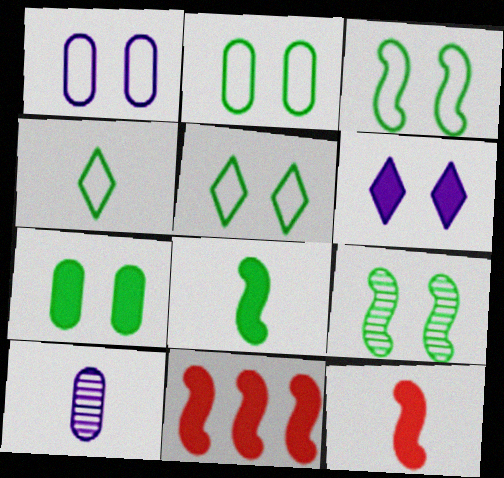[[2, 3, 5], 
[4, 10, 12], 
[5, 7, 9], 
[5, 10, 11]]